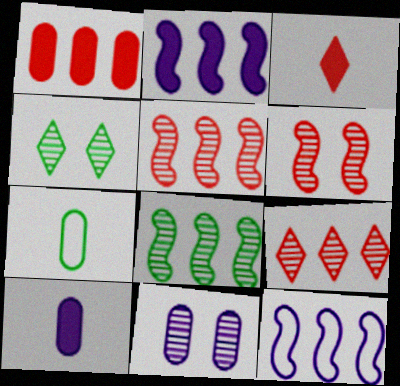[[1, 7, 11], 
[4, 6, 11]]